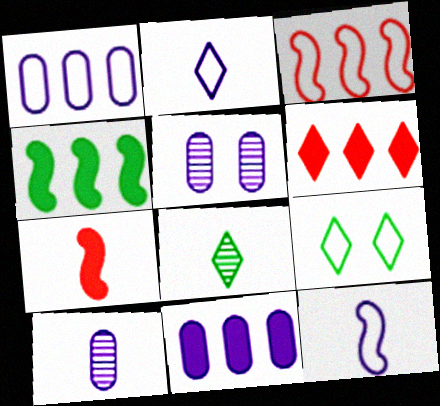[[4, 6, 11]]